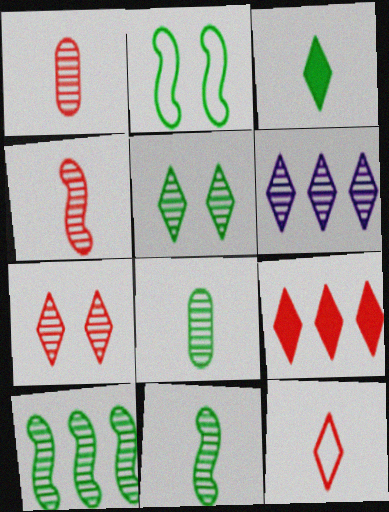[[5, 8, 10], 
[7, 9, 12]]